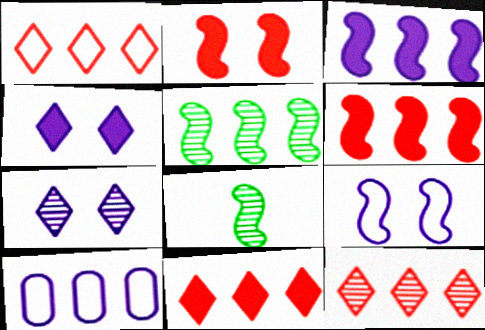[[1, 11, 12], 
[5, 10, 11], 
[6, 8, 9]]